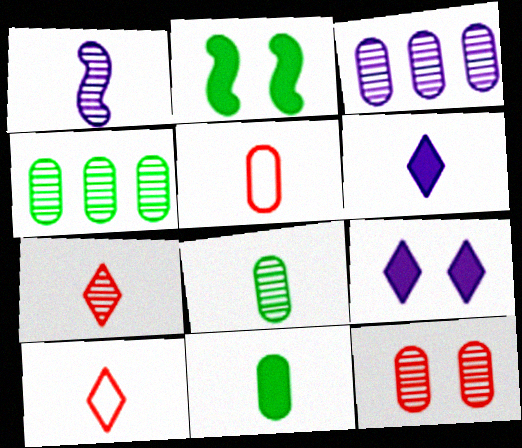[[1, 7, 8], 
[1, 10, 11], 
[2, 3, 10], 
[3, 8, 12]]